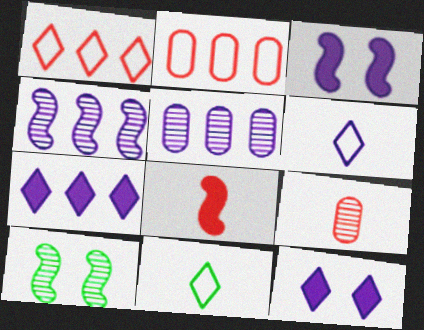[[3, 5, 6]]